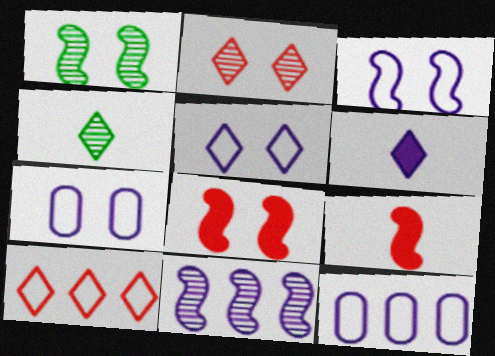[[1, 3, 8], 
[3, 5, 7], 
[4, 8, 12], 
[6, 7, 11]]